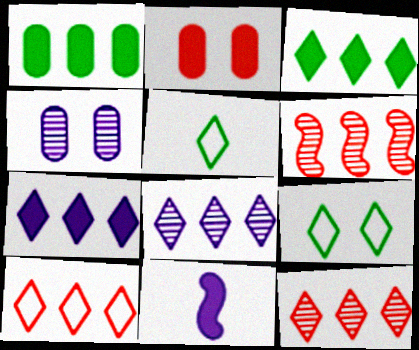[[2, 3, 11], 
[3, 8, 10]]